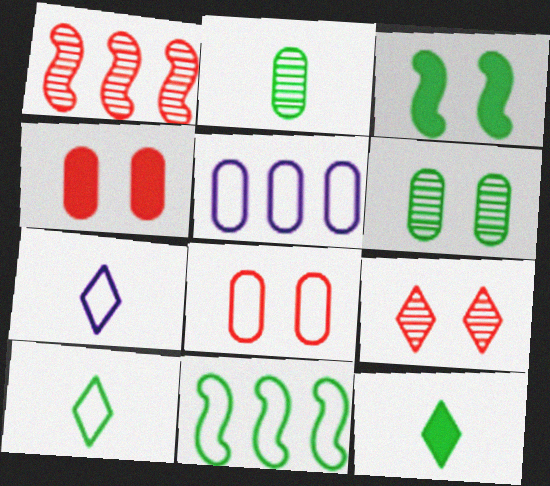[[2, 4, 5], 
[6, 11, 12], 
[7, 8, 11]]